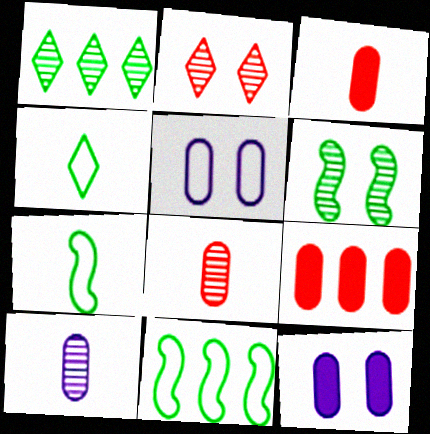[]